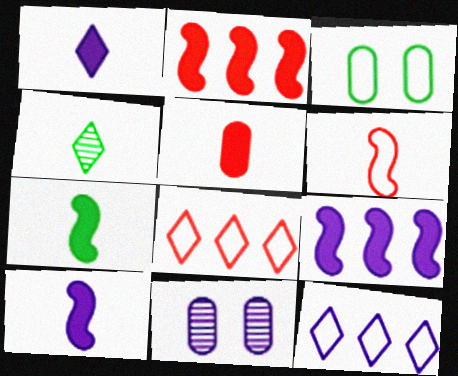[[1, 5, 7], 
[3, 6, 12], 
[7, 8, 11], 
[10, 11, 12]]